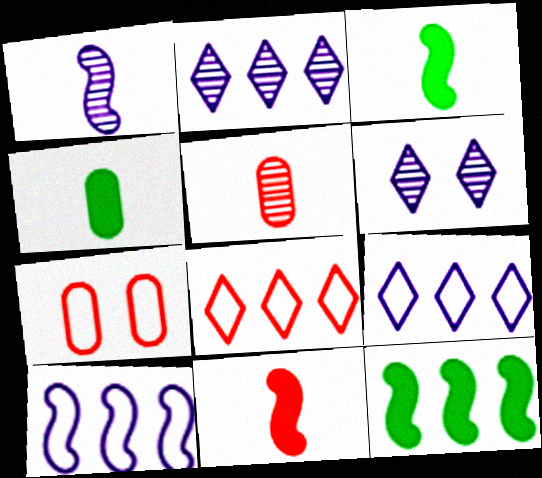[[2, 3, 7]]